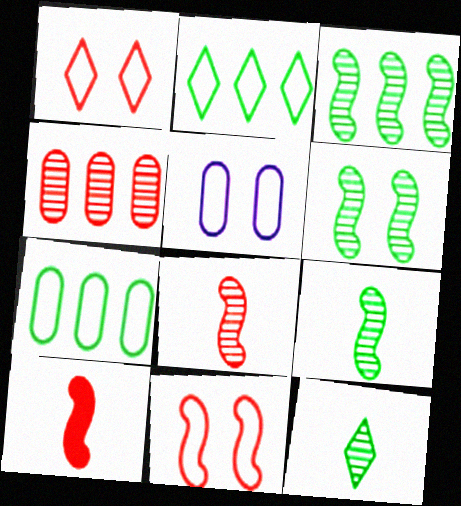[[1, 4, 10], 
[3, 6, 9]]